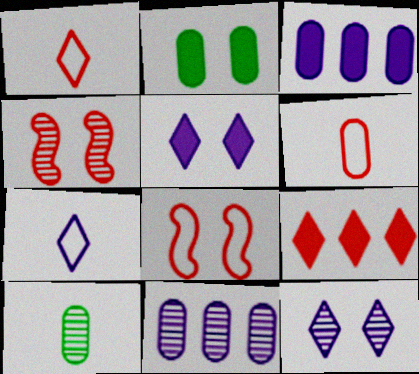[[2, 6, 11], 
[2, 8, 12], 
[4, 6, 9]]